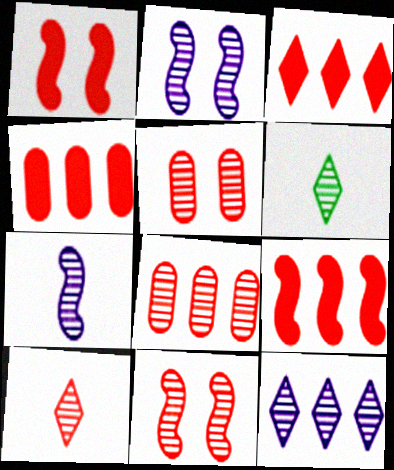[[2, 6, 8], 
[3, 4, 9], 
[8, 10, 11]]